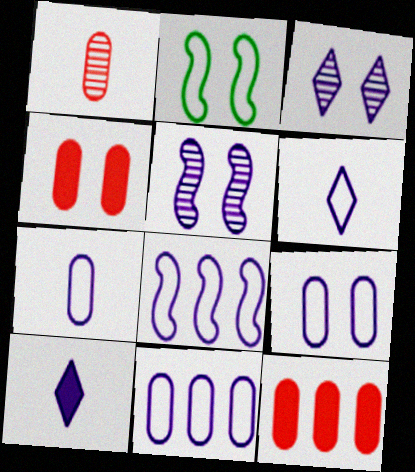[[2, 3, 4], 
[5, 10, 11], 
[6, 8, 9], 
[7, 9, 11]]